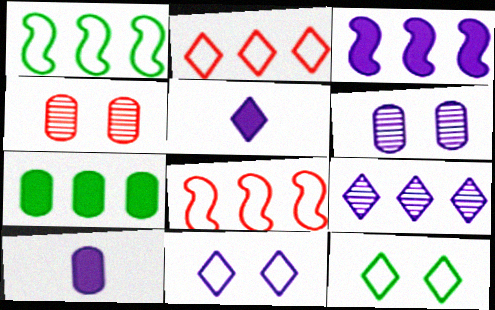[[1, 4, 5], 
[5, 9, 11], 
[7, 8, 9]]